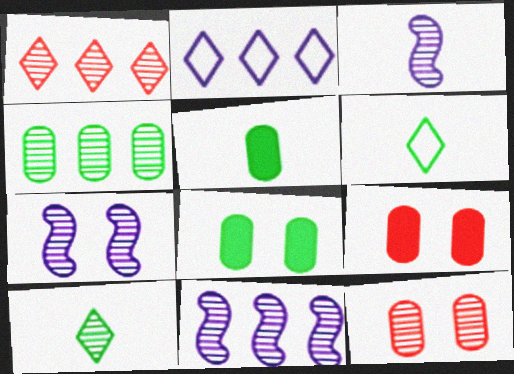[[1, 4, 11], 
[3, 7, 11], 
[6, 9, 11], 
[10, 11, 12]]